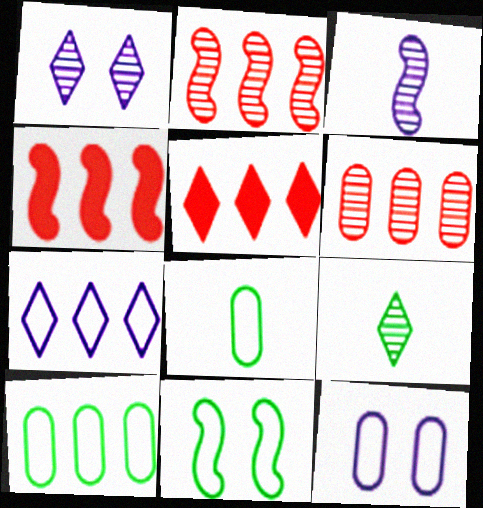[[1, 4, 8], 
[3, 4, 11], 
[4, 9, 12]]